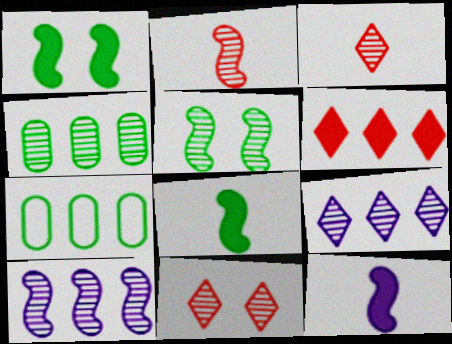[[2, 5, 10], 
[6, 7, 10], 
[7, 11, 12]]